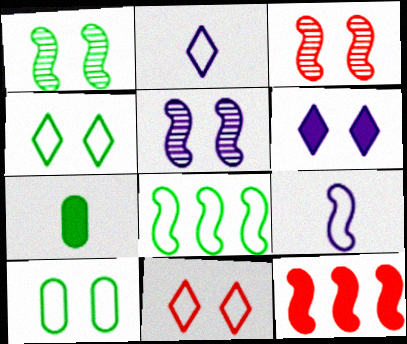[[1, 3, 5], 
[1, 9, 12], 
[3, 6, 10], 
[6, 7, 12]]